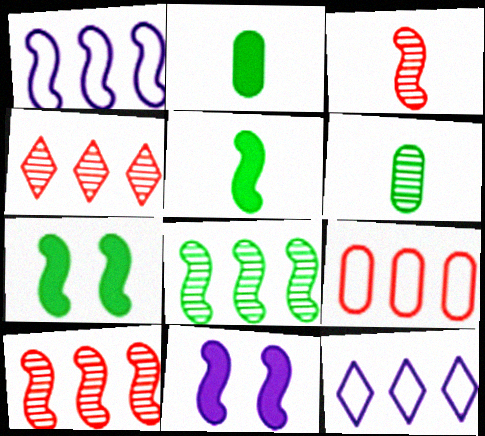[[1, 3, 7]]